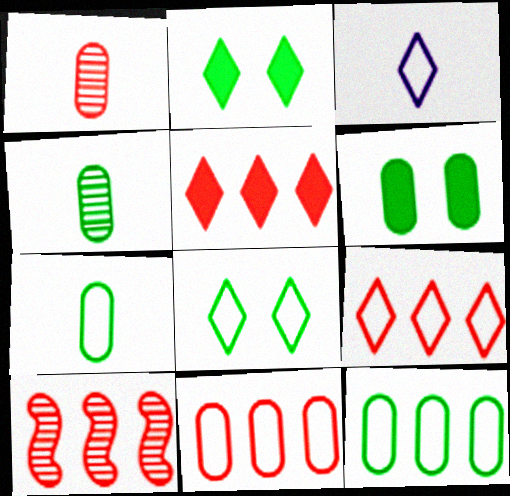[[3, 6, 10], 
[3, 8, 9], 
[4, 6, 12], 
[5, 10, 11]]